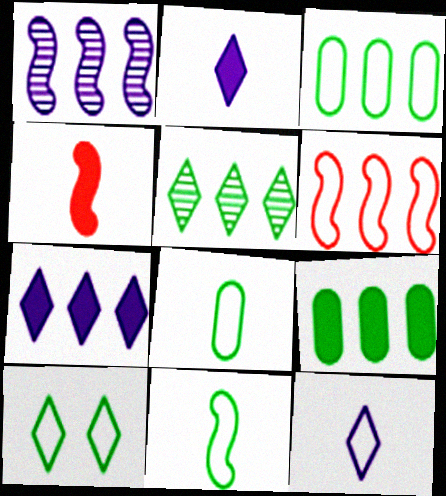[[3, 10, 11]]